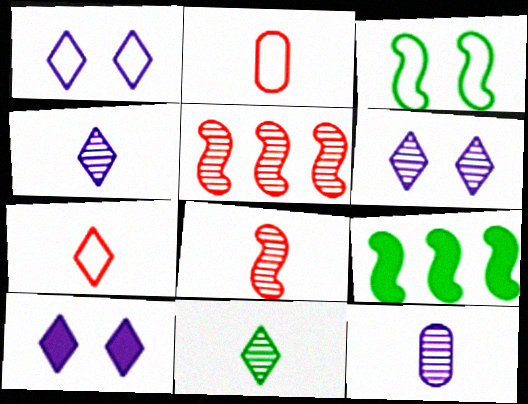[[1, 6, 10], 
[2, 6, 9], 
[8, 11, 12]]